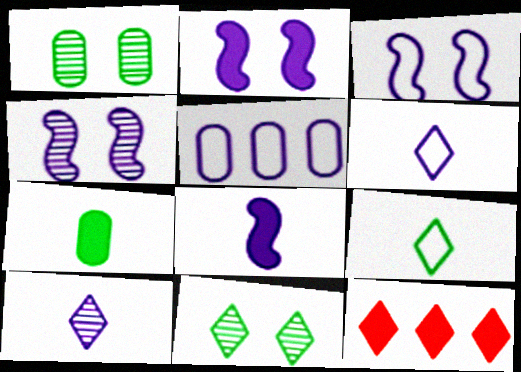[[2, 3, 4], 
[2, 5, 10], 
[2, 7, 12], 
[3, 5, 6], 
[6, 11, 12]]